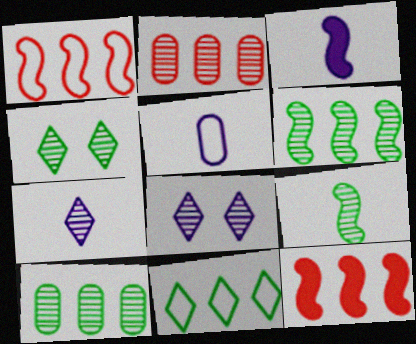[[2, 8, 9], 
[3, 5, 7], 
[4, 5, 12], 
[4, 9, 10]]